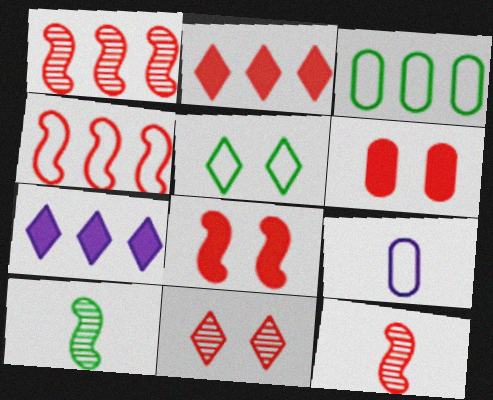[[1, 3, 7], 
[4, 5, 9], 
[4, 8, 12]]